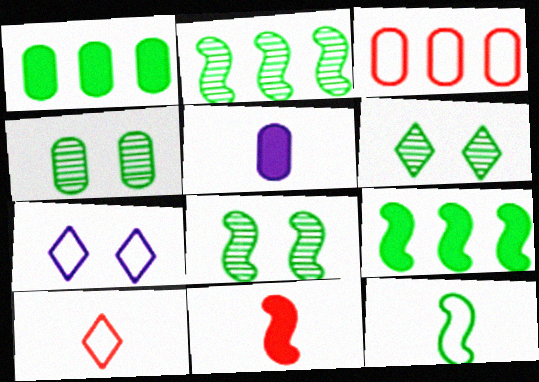[[1, 6, 12], 
[3, 4, 5], 
[3, 7, 12], 
[4, 6, 8], 
[8, 9, 12]]